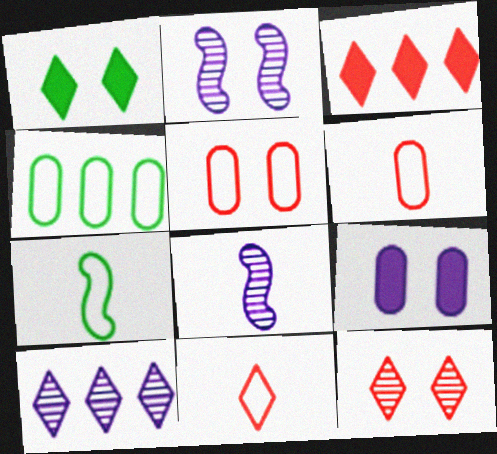[[1, 2, 5], 
[1, 10, 11], 
[3, 11, 12]]